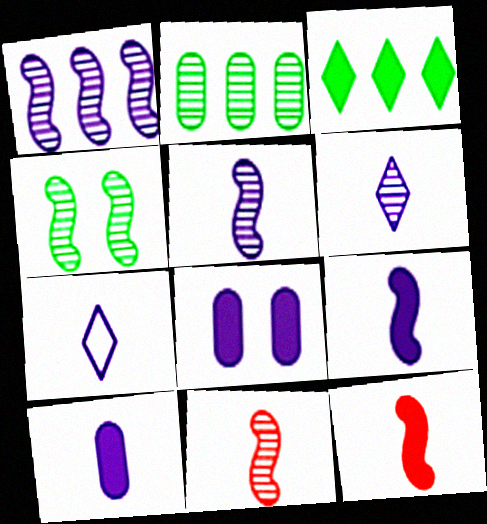[[1, 4, 11], 
[1, 7, 8], 
[3, 8, 12], 
[5, 7, 10]]